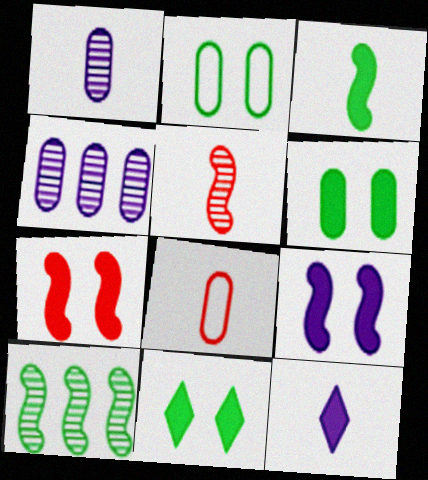[[4, 6, 8]]